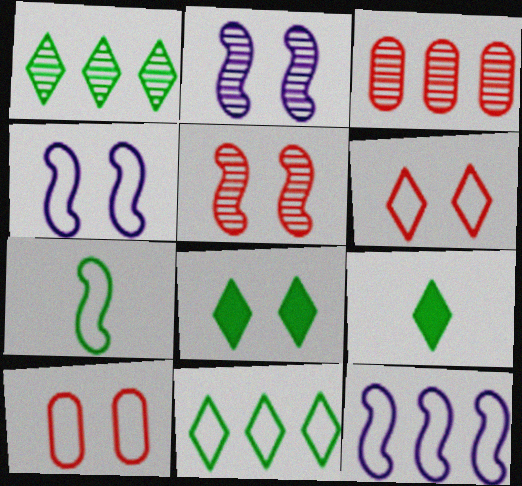[[2, 8, 10], 
[3, 4, 9]]